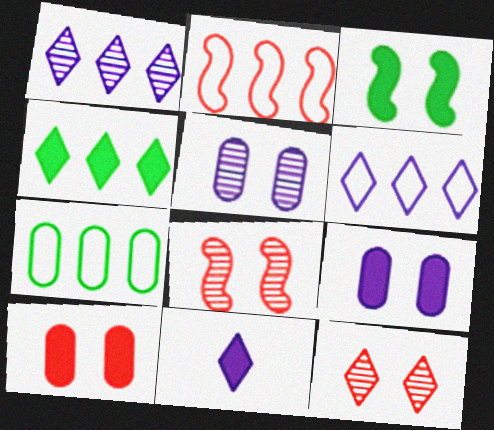[[2, 6, 7], 
[7, 8, 11]]